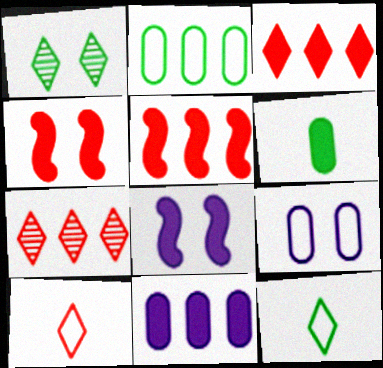[[1, 4, 9], 
[3, 6, 8]]